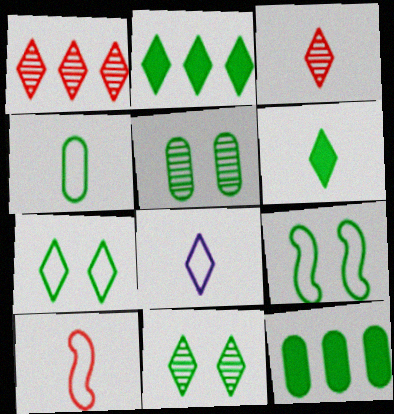[[3, 6, 8], 
[4, 5, 12], 
[4, 8, 10]]